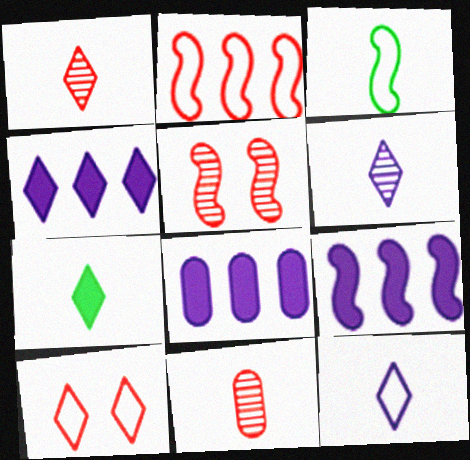[[1, 7, 12], 
[3, 5, 9], 
[4, 8, 9]]